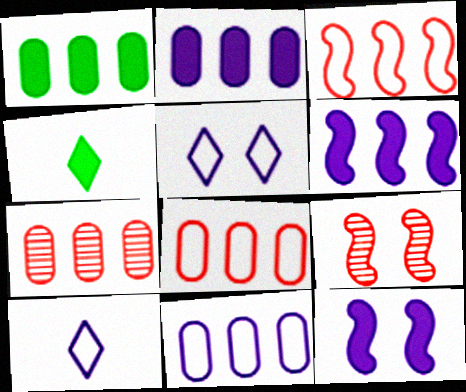[[1, 7, 11], 
[1, 9, 10], 
[4, 9, 11]]